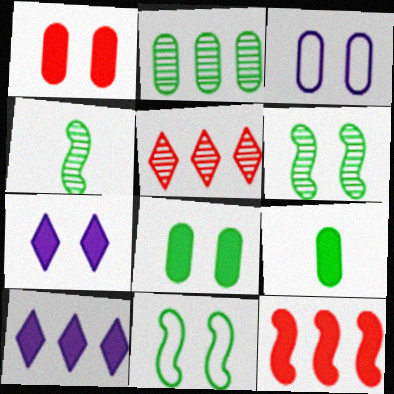[[7, 9, 12]]